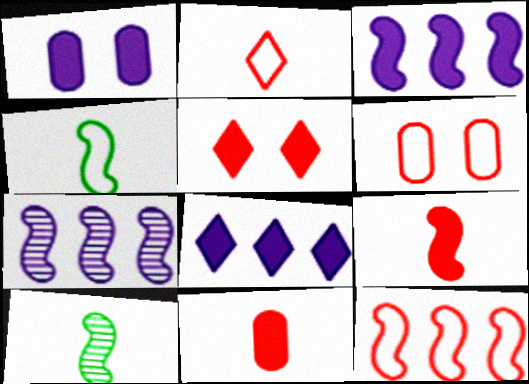[[2, 6, 12], 
[6, 8, 10]]